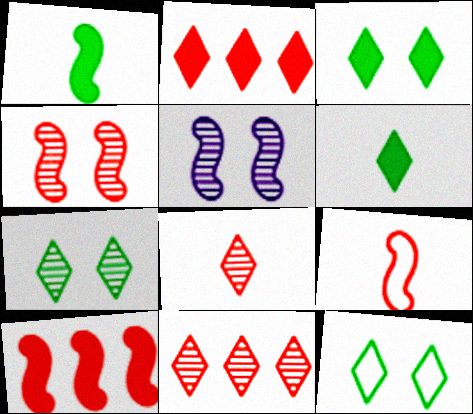[[3, 7, 12], 
[4, 9, 10]]